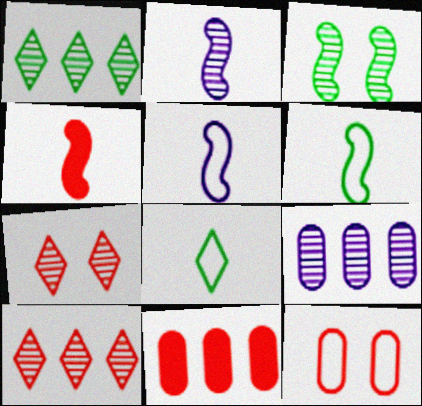[[2, 4, 6], 
[4, 10, 12]]